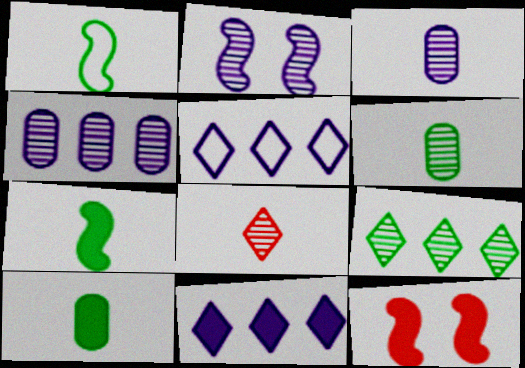[[5, 6, 12], 
[10, 11, 12]]